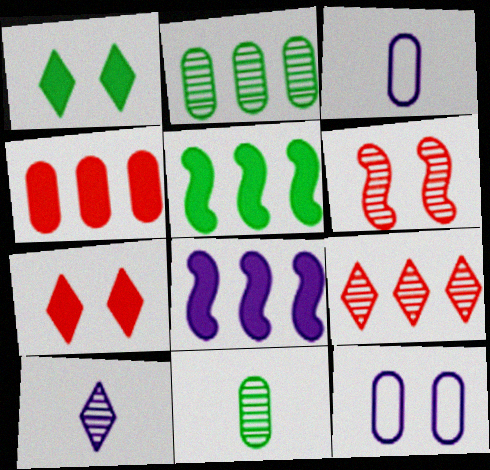[[1, 6, 12], 
[2, 6, 10], 
[4, 11, 12], 
[8, 10, 12]]